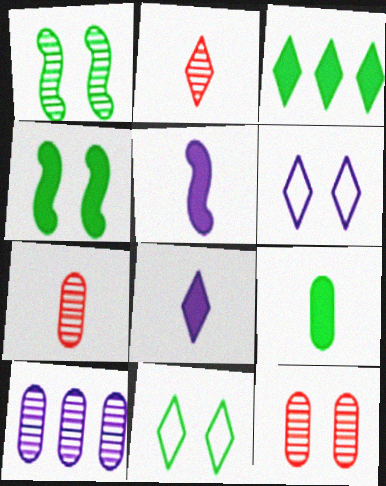[[1, 2, 10], 
[2, 3, 6], 
[3, 4, 9], 
[4, 6, 12], 
[5, 6, 10]]